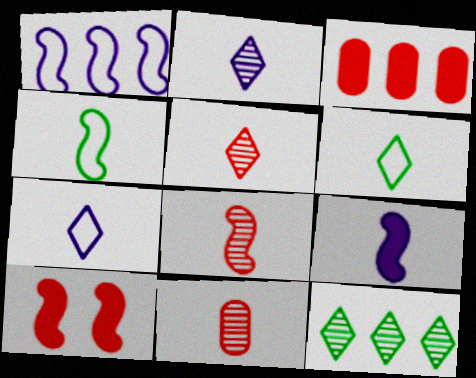[[1, 3, 12], 
[4, 8, 9], 
[5, 8, 11], 
[6, 9, 11]]